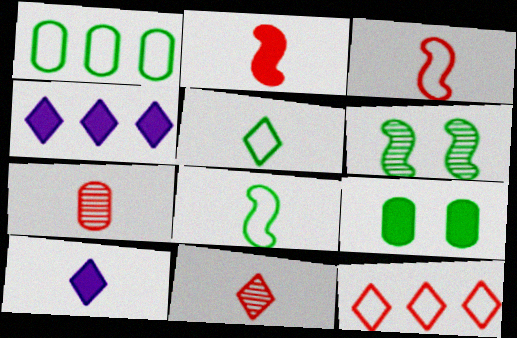[[2, 4, 9], 
[5, 10, 11], 
[7, 8, 10]]